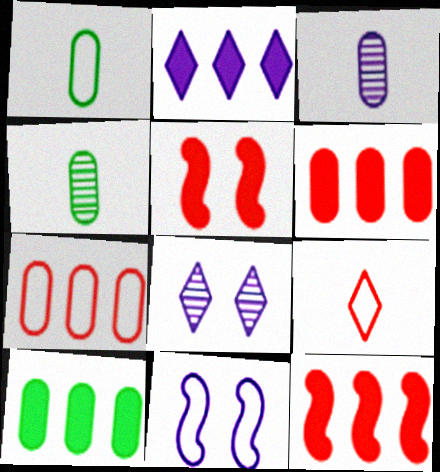[[1, 8, 12], 
[2, 3, 11], 
[2, 10, 12]]